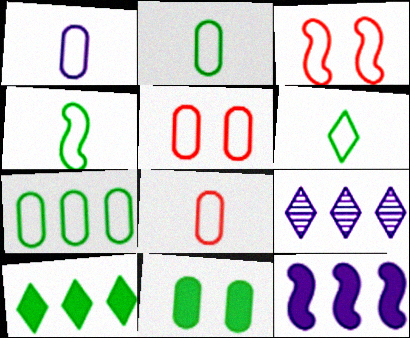[[1, 2, 8], 
[1, 5, 7], 
[2, 4, 6]]